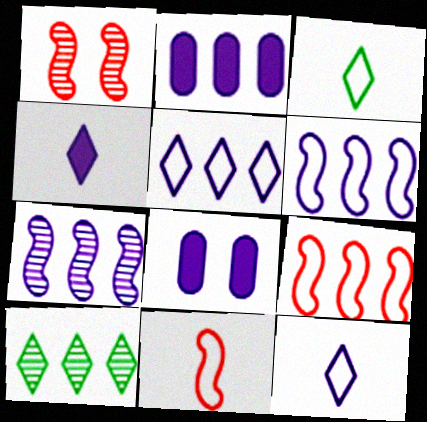[[1, 2, 3], 
[2, 5, 7], 
[2, 9, 10], 
[7, 8, 12], 
[8, 10, 11]]